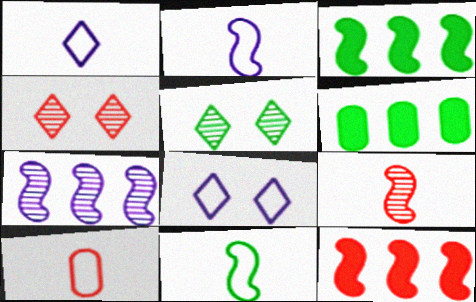[[1, 10, 11], 
[2, 4, 6], 
[4, 10, 12], 
[5, 6, 11], 
[6, 8, 9]]